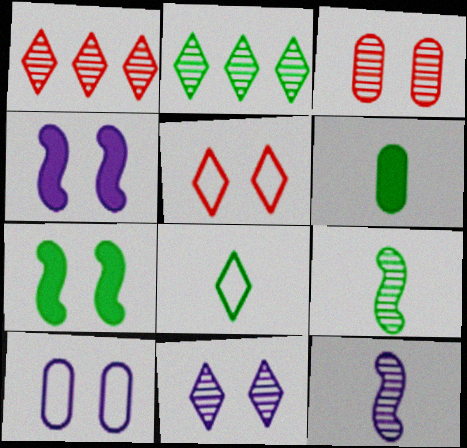[[2, 3, 12], 
[4, 10, 11], 
[6, 8, 9]]